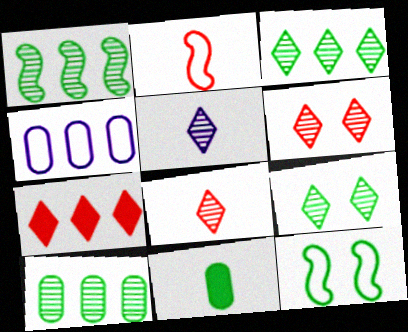[[1, 3, 10], 
[1, 4, 7], 
[2, 5, 11], 
[3, 5, 6], 
[3, 11, 12]]